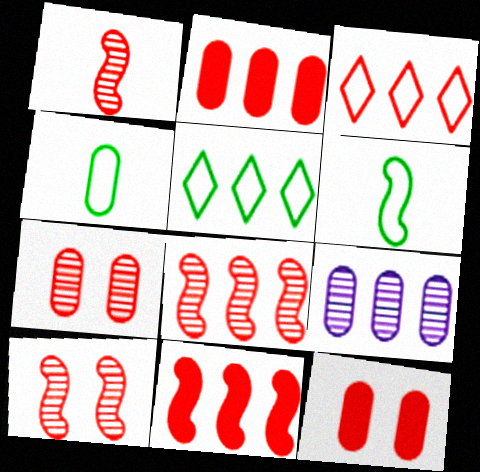[[1, 3, 12], 
[1, 8, 10], 
[2, 3, 8], 
[4, 9, 12], 
[5, 9, 11]]